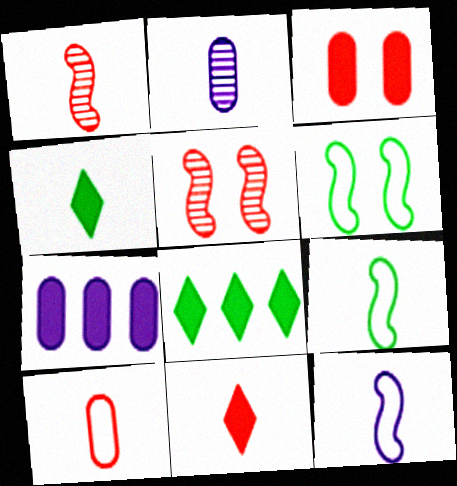[[1, 10, 11], 
[2, 9, 11]]